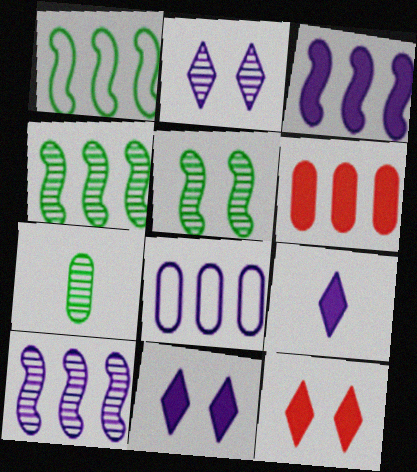[]